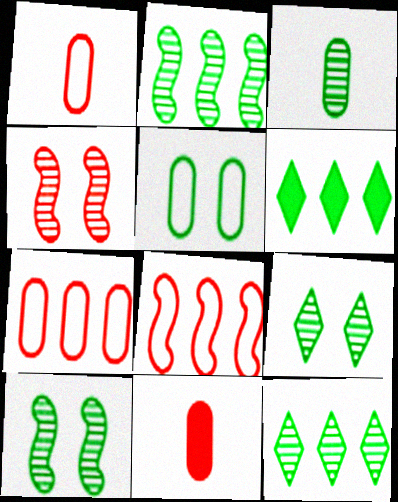[[2, 3, 9], 
[3, 10, 12]]